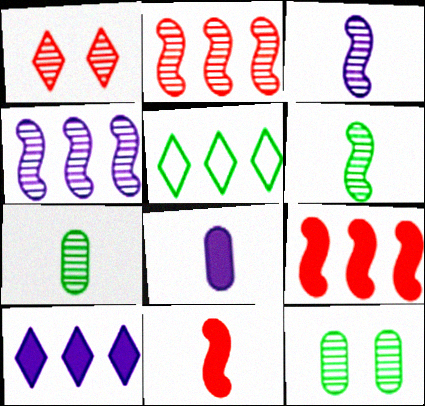[[1, 4, 7]]